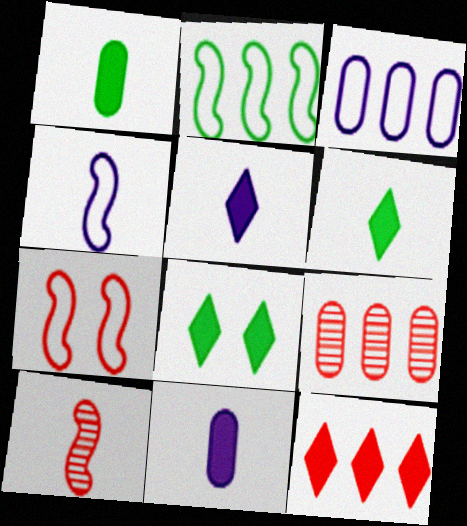[[2, 4, 7], 
[3, 8, 10], 
[4, 8, 9], 
[5, 8, 12]]